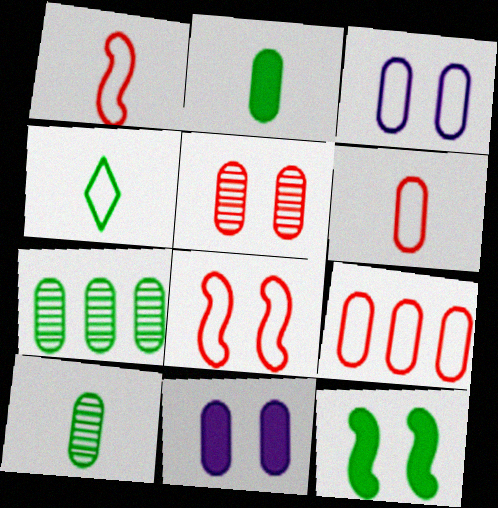[[4, 7, 12], 
[6, 7, 11], 
[9, 10, 11]]